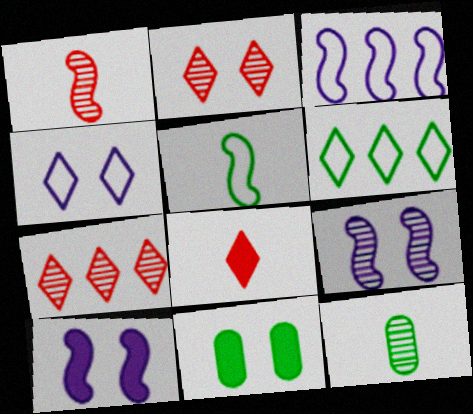[[7, 9, 12]]